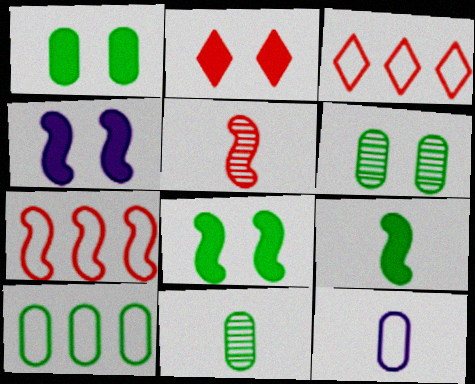[[1, 2, 4], 
[1, 10, 11], 
[3, 4, 11]]